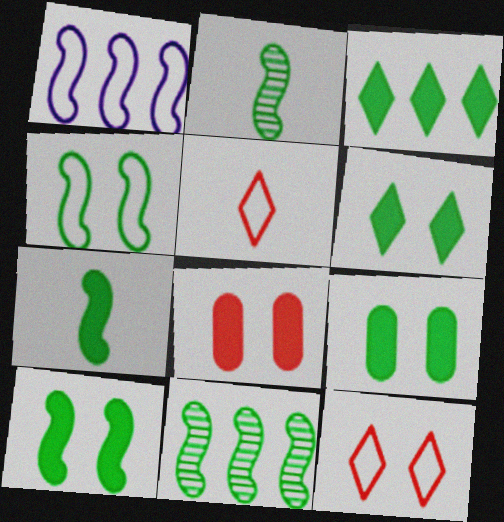[[3, 7, 9], 
[4, 7, 11], 
[6, 9, 10]]